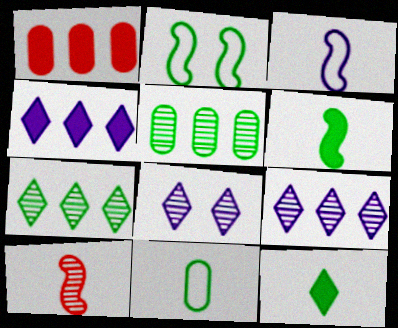[[2, 5, 12], 
[3, 6, 10], 
[5, 8, 10]]